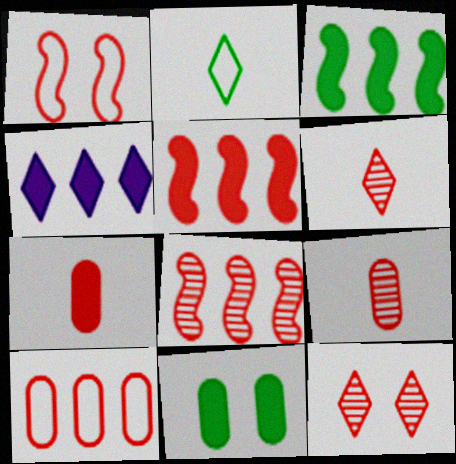[[2, 4, 12], 
[8, 9, 12]]